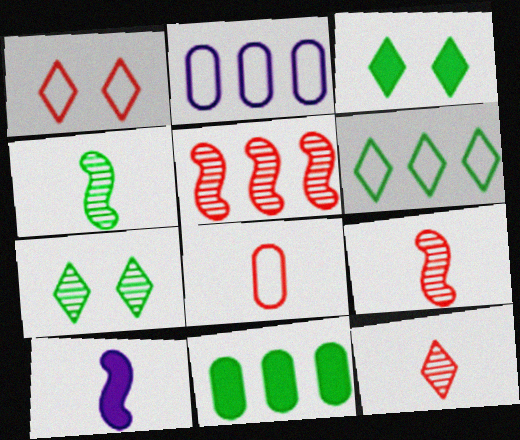[[2, 3, 9]]